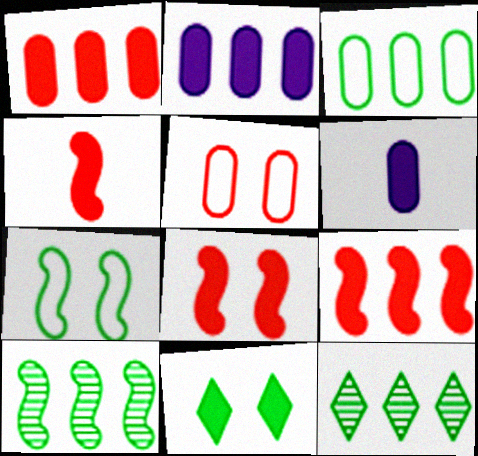[[2, 4, 11], 
[4, 8, 9], 
[6, 9, 11]]